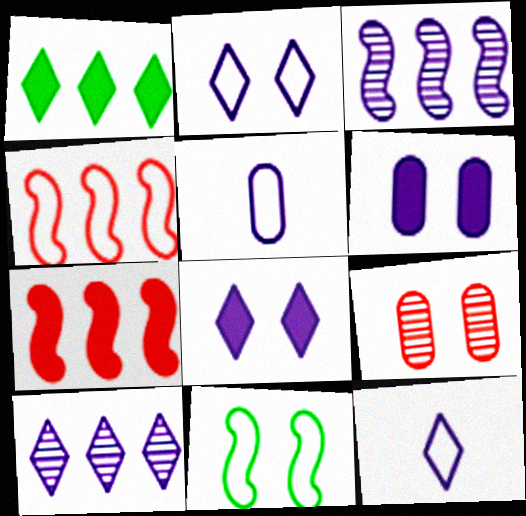[[3, 5, 8], 
[3, 6, 12], 
[8, 9, 11], 
[8, 10, 12]]